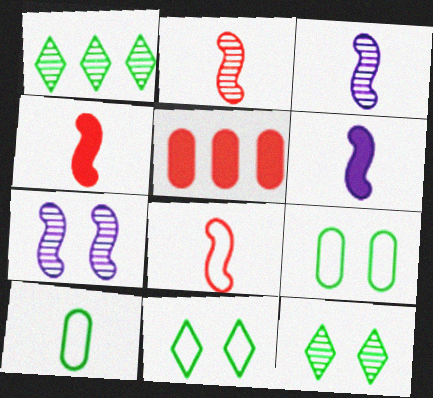[[2, 4, 8], 
[3, 5, 11]]